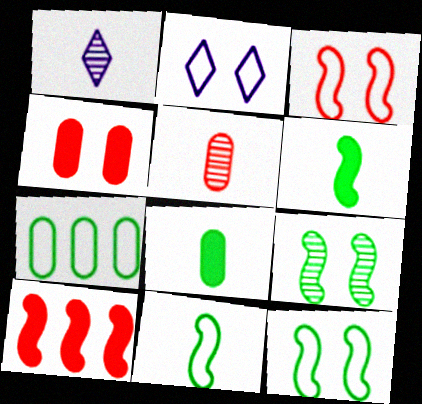[[2, 4, 9]]